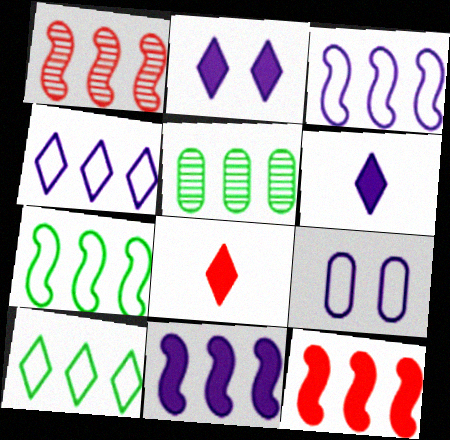[[1, 7, 11], 
[4, 5, 12]]